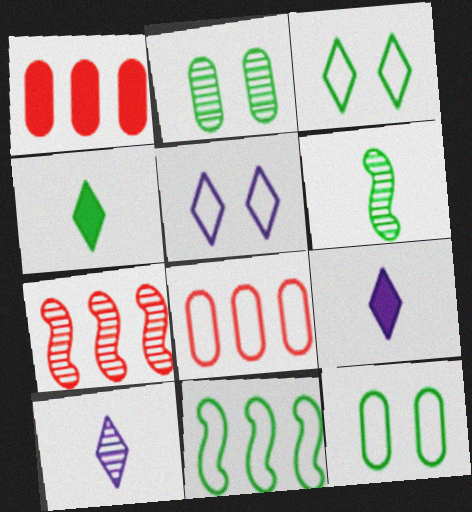[[1, 5, 6], 
[2, 4, 11], 
[2, 7, 10], 
[7, 9, 12]]